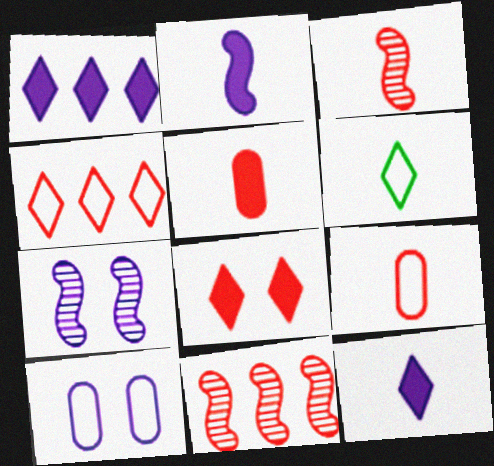[[8, 9, 11]]